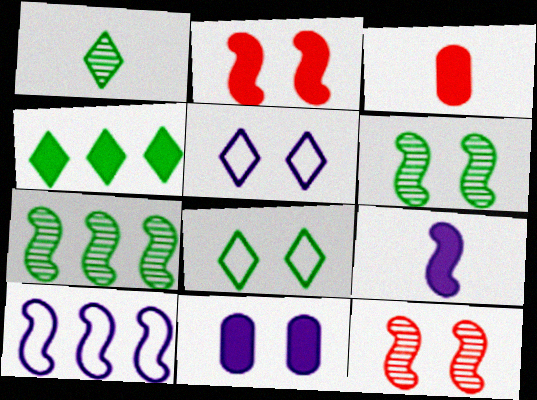[[1, 4, 8], 
[3, 5, 7], 
[8, 11, 12]]